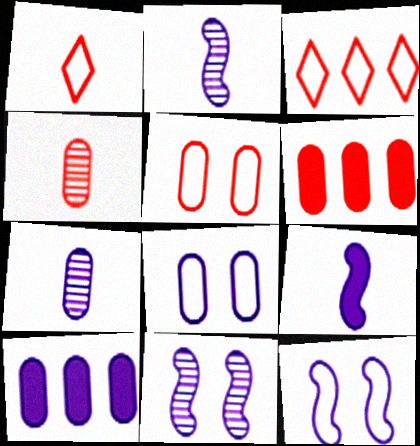[[4, 5, 6], 
[7, 8, 10]]